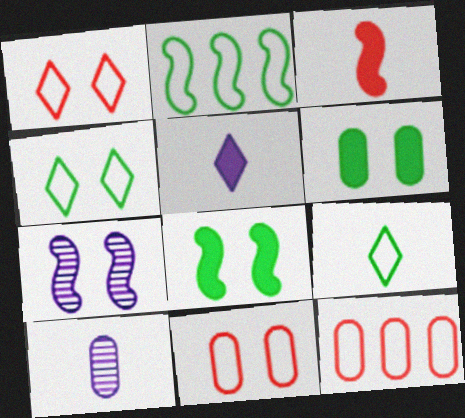[[1, 6, 7], 
[2, 3, 7], 
[3, 9, 10], 
[6, 10, 12]]